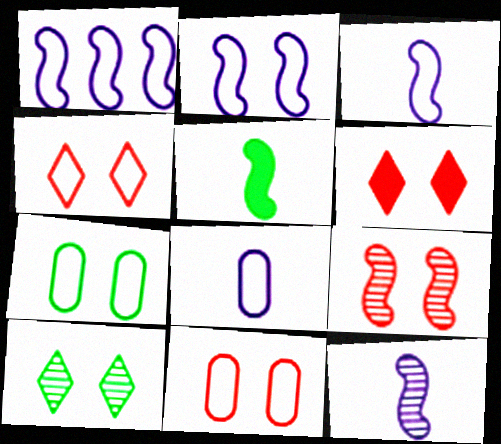[[1, 2, 3], 
[1, 5, 9], 
[2, 4, 7], 
[6, 9, 11]]